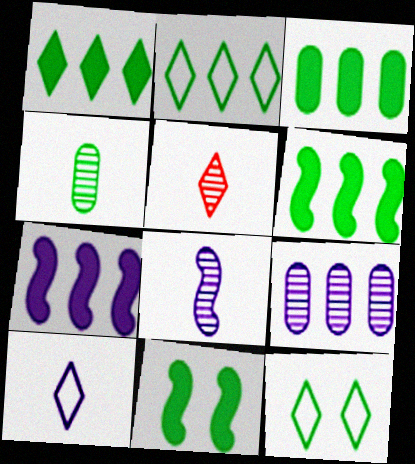[[1, 3, 6], 
[2, 4, 11], 
[4, 5, 8], 
[4, 6, 12]]